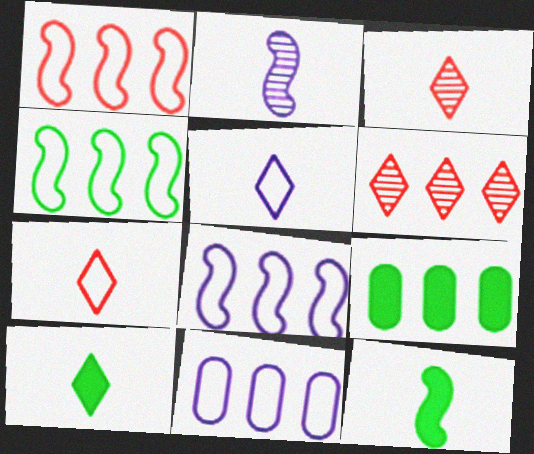[[1, 4, 8], 
[3, 5, 10], 
[6, 8, 9]]